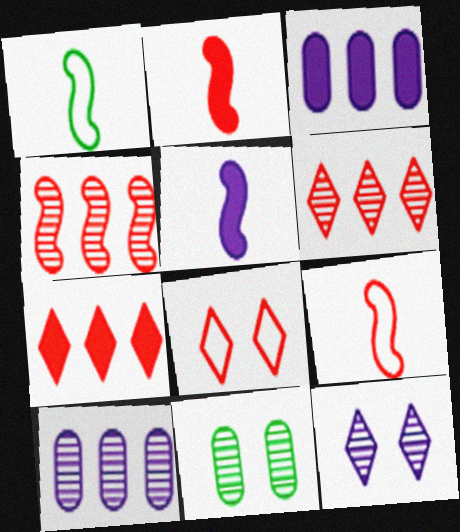[]